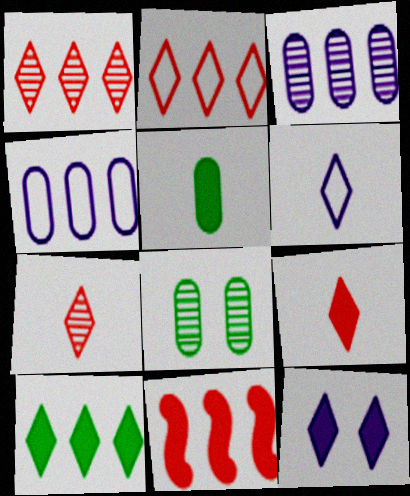[[5, 11, 12], 
[6, 8, 11], 
[9, 10, 12]]